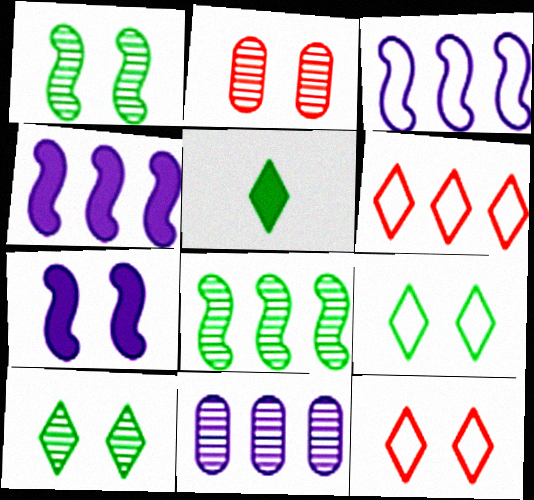[[2, 3, 5], 
[2, 7, 9]]